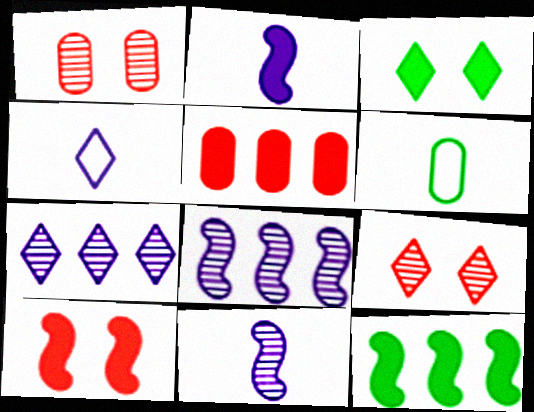[[1, 4, 12], 
[2, 3, 5], 
[2, 10, 12], 
[6, 7, 10]]